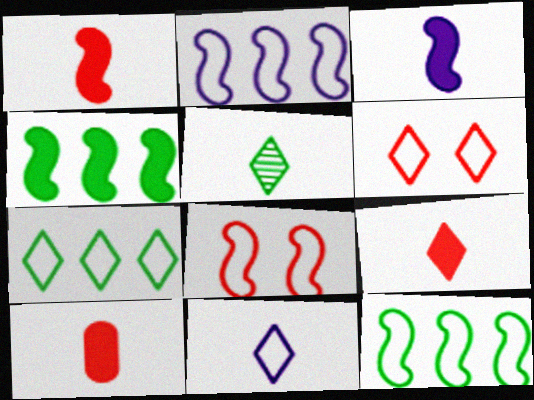[[1, 9, 10], 
[5, 9, 11], 
[6, 7, 11]]